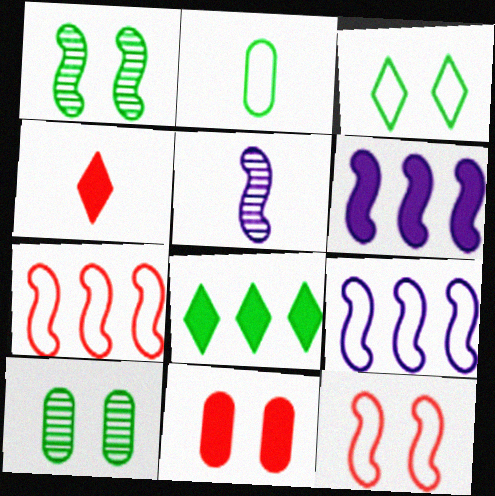[[1, 2, 8], 
[2, 4, 5], 
[4, 9, 10]]